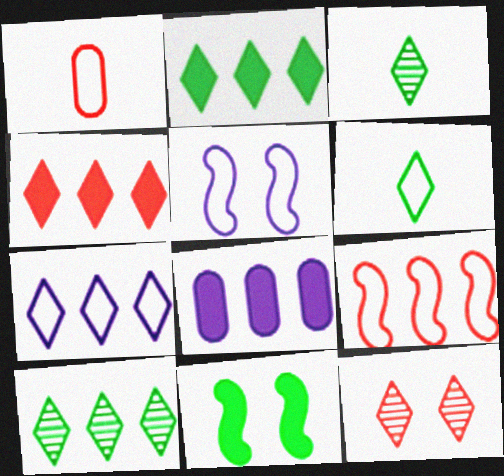[[4, 7, 10], 
[8, 9, 10]]